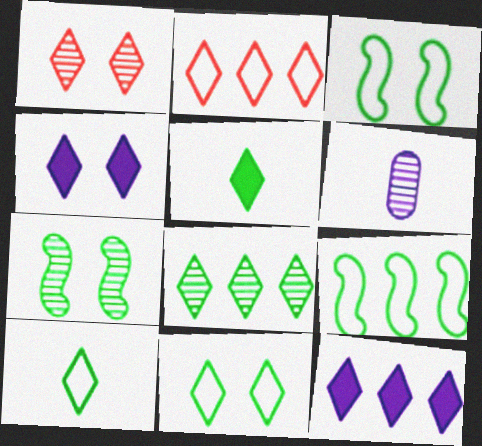[[1, 4, 11], 
[1, 10, 12], 
[2, 8, 12], 
[5, 8, 11]]